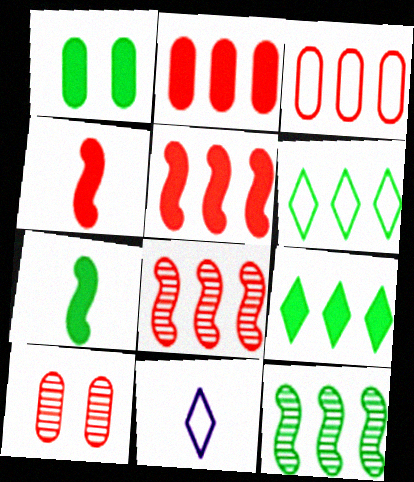[[1, 7, 9], 
[1, 8, 11]]